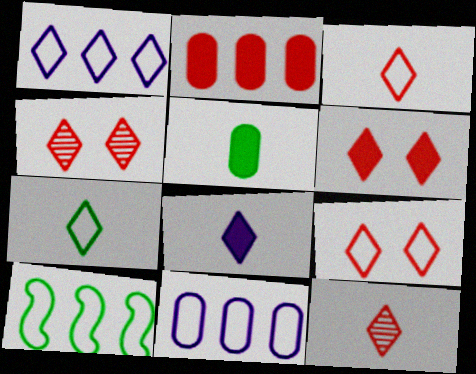[[1, 7, 9], 
[4, 6, 9], 
[7, 8, 12]]